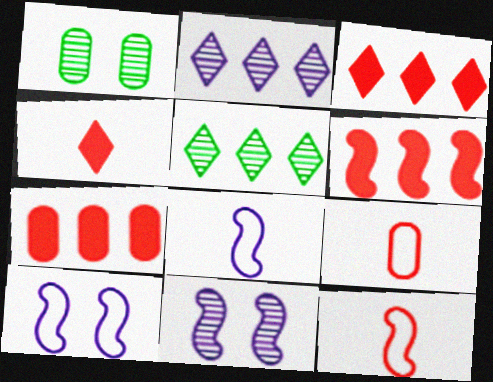[[1, 3, 8], 
[3, 6, 7]]